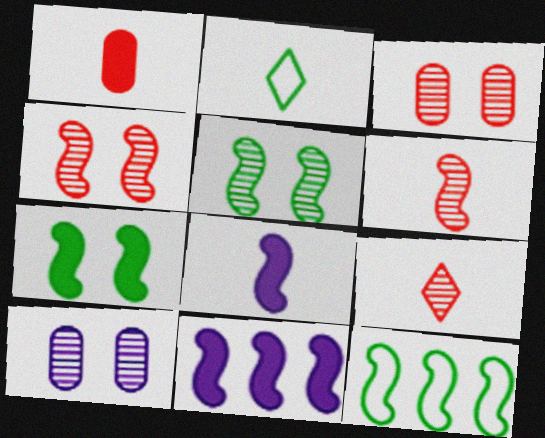[[2, 3, 11], 
[4, 8, 12]]